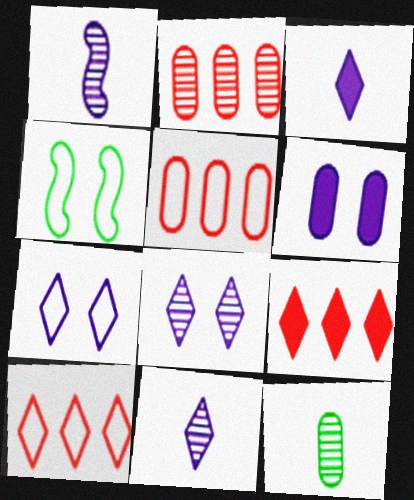[[2, 3, 4], 
[5, 6, 12]]